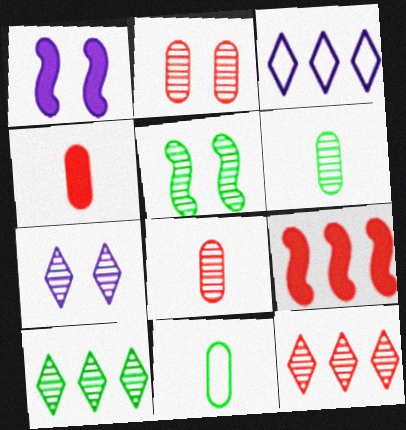[[1, 11, 12], 
[2, 5, 7], 
[3, 4, 5], 
[5, 6, 10], 
[7, 9, 11]]